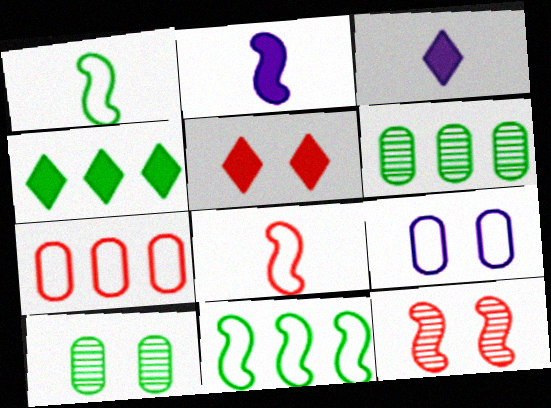[[1, 4, 10], 
[2, 11, 12], 
[3, 4, 5], 
[4, 6, 11]]